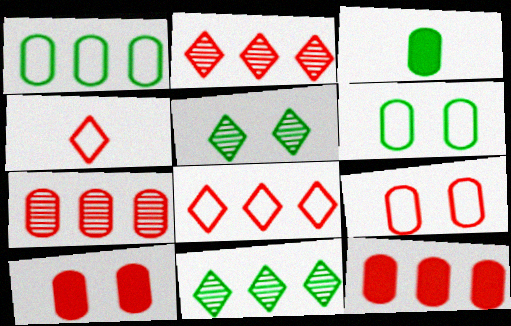[]